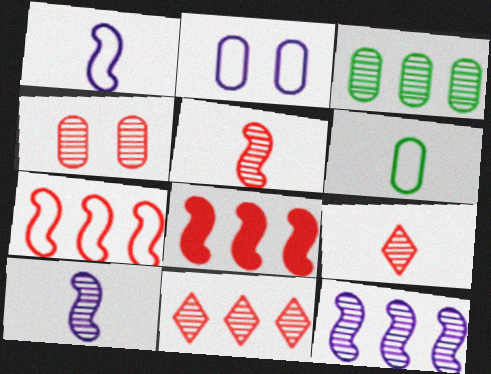[[3, 11, 12], 
[4, 5, 11]]